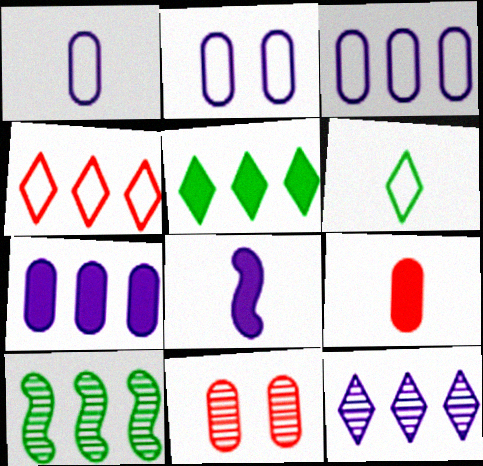[[1, 2, 3], 
[2, 8, 12], 
[4, 5, 12], 
[4, 7, 10]]